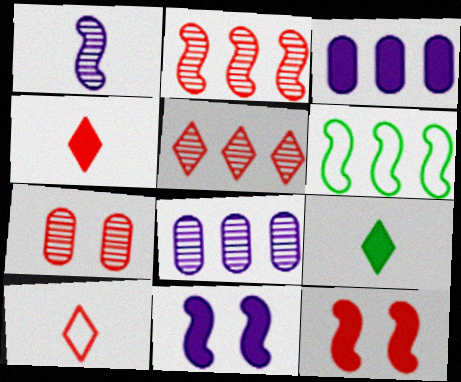[[1, 6, 12], 
[3, 5, 6], 
[3, 9, 12]]